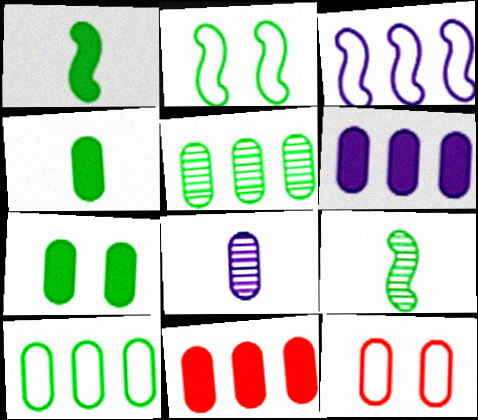[]